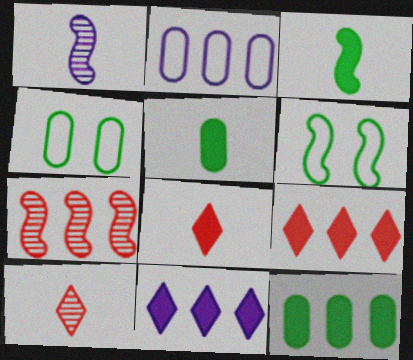[[1, 4, 9]]